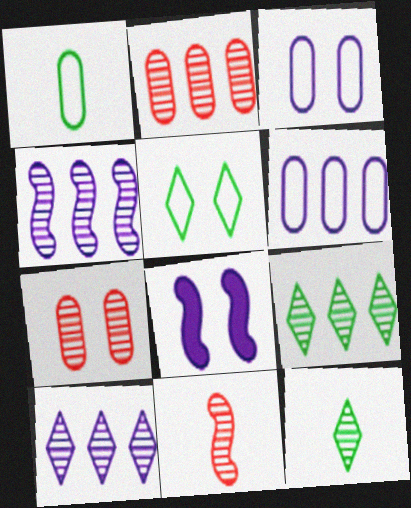[[2, 4, 9], 
[4, 7, 12], 
[5, 7, 8]]